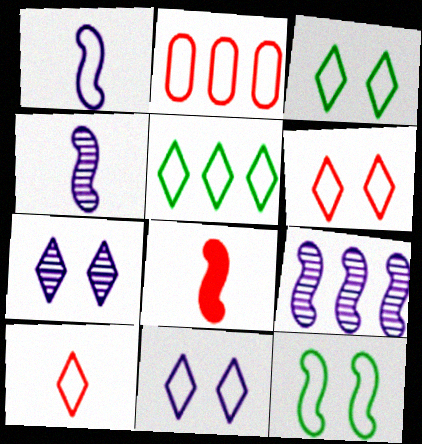[[1, 2, 3], 
[3, 6, 11], 
[5, 10, 11], 
[8, 9, 12]]